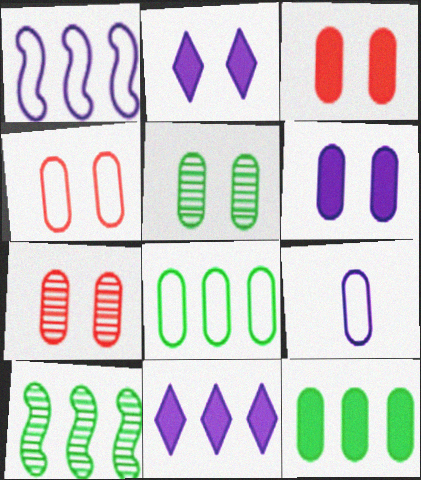[[3, 4, 7], 
[4, 5, 6], 
[4, 8, 9], 
[7, 9, 12]]